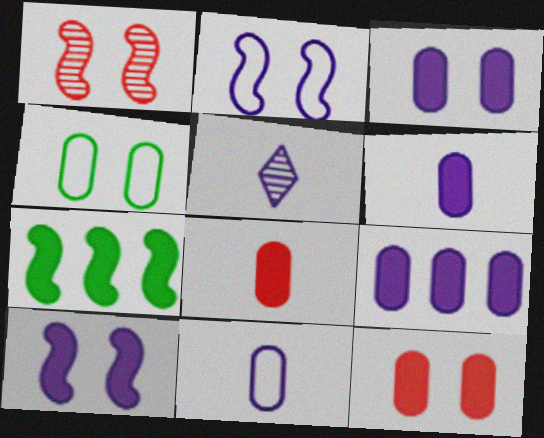[[2, 5, 9], 
[3, 6, 9]]